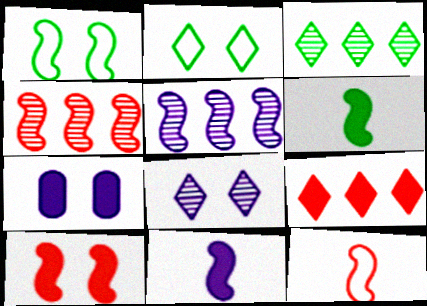[[1, 4, 11], 
[3, 7, 12], 
[4, 10, 12], 
[6, 7, 9]]